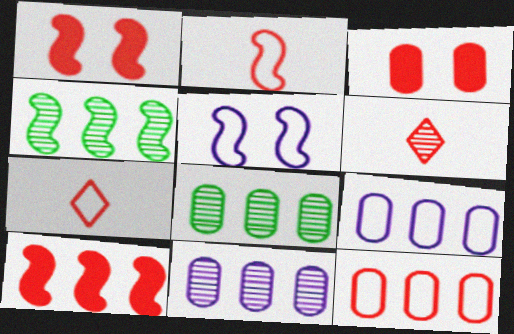[[1, 6, 12]]